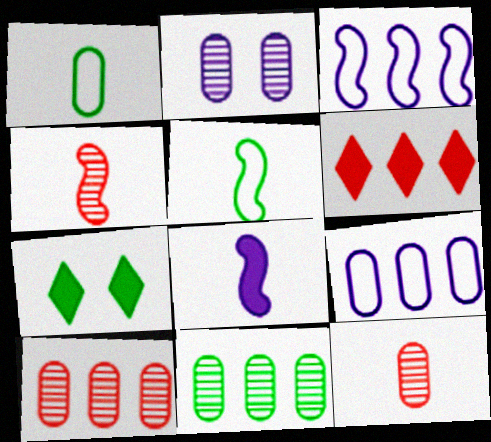[[2, 5, 6], 
[2, 11, 12], 
[3, 6, 11], 
[3, 7, 12], 
[4, 5, 8], 
[4, 7, 9], 
[5, 7, 11]]